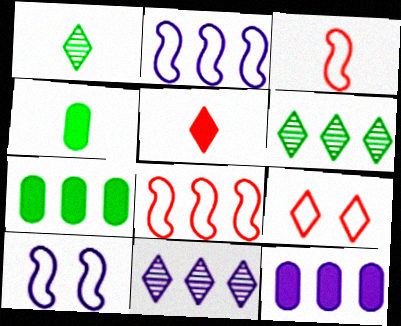[[2, 11, 12], 
[6, 8, 12], 
[7, 8, 11]]